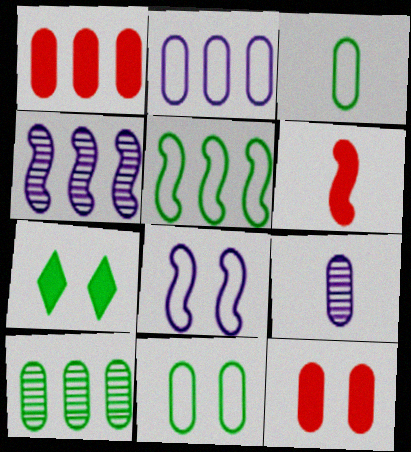[[1, 2, 10], 
[1, 9, 11]]